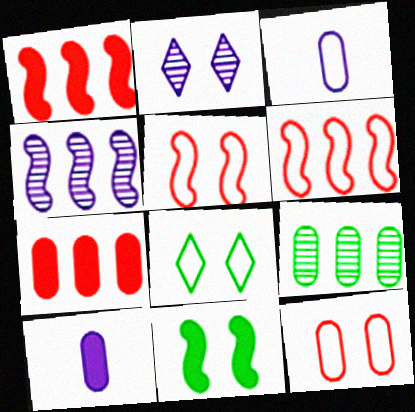[[2, 11, 12], 
[3, 6, 8], 
[9, 10, 12]]